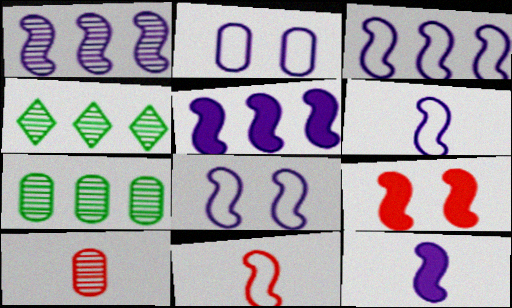[[1, 3, 5], 
[1, 8, 12], 
[3, 6, 8]]